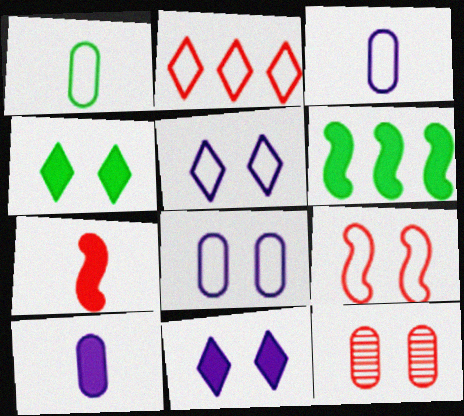[[2, 7, 12]]